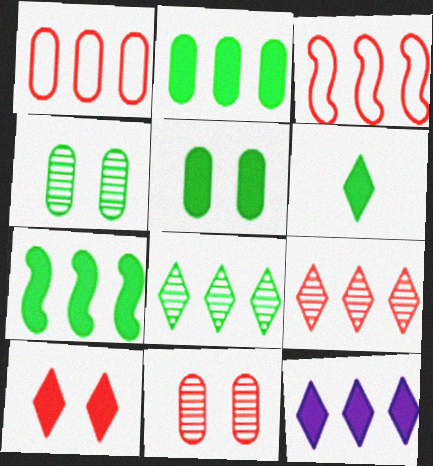[[5, 6, 7], 
[6, 10, 12]]